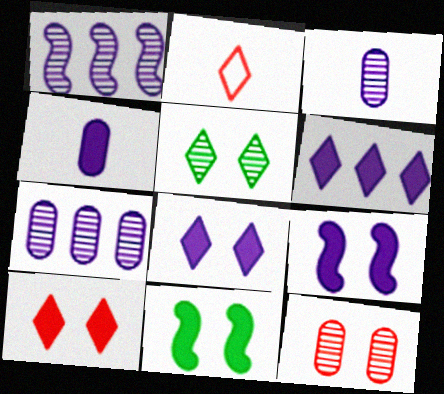[[2, 5, 6], 
[2, 7, 11], 
[4, 6, 9]]